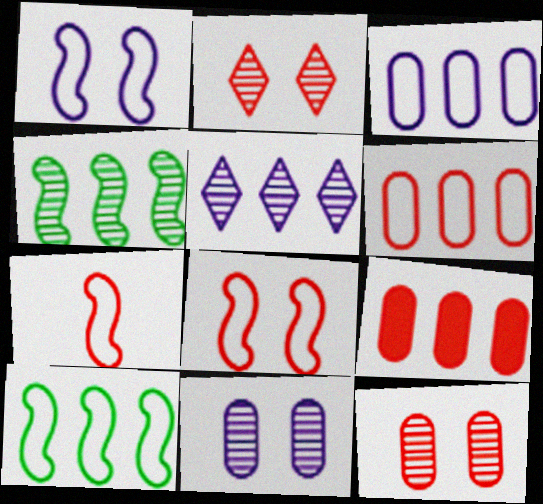[[1, 7, 10], 
[2, 7, 9], 
[5, 9, 10]]